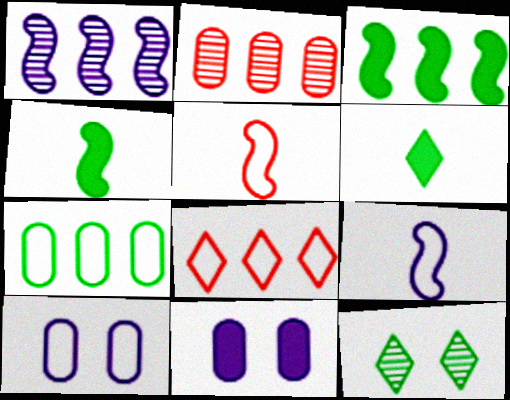[[4, 7, 12]]